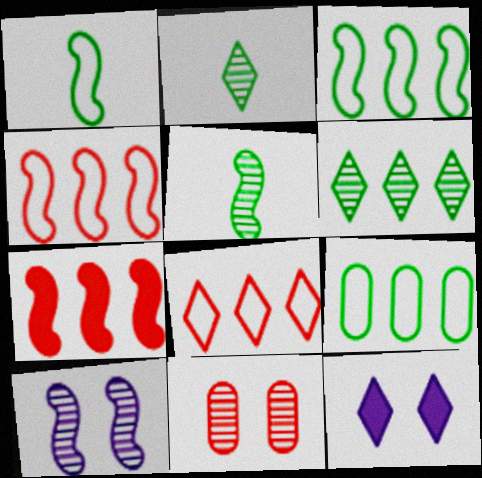[[1, 7, 10], 
[2, 8, 12]]